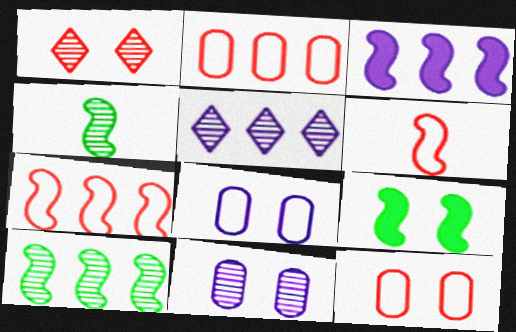[[1, 8, 9], 
[3, 7, 10]]